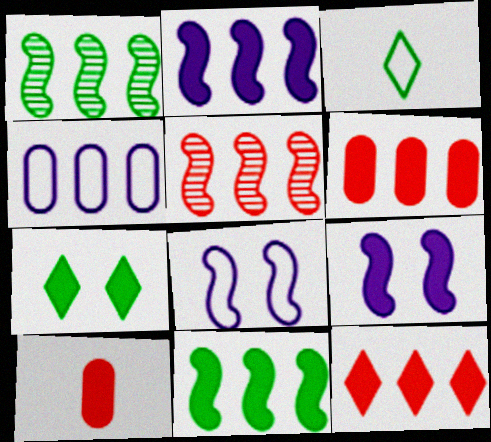[[1, 4, 12], 
[2, 7, 10]]